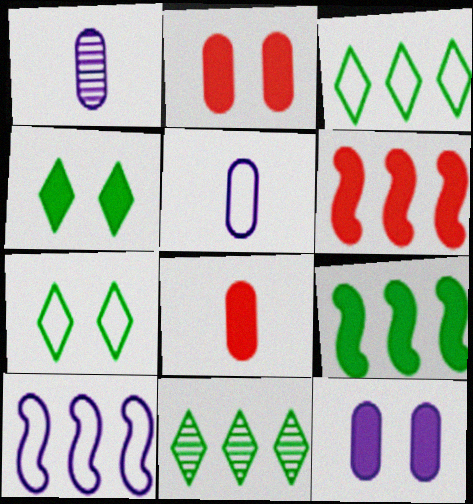[[1, 6, 7]]